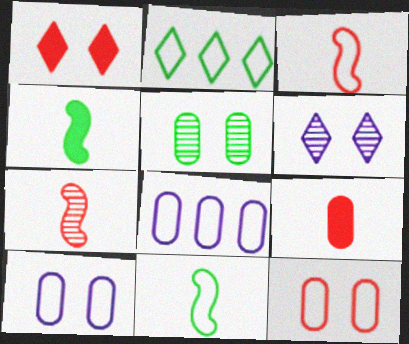[[2, 3, 10], 
[2, 4, 5], 
[5, 8, 9]]